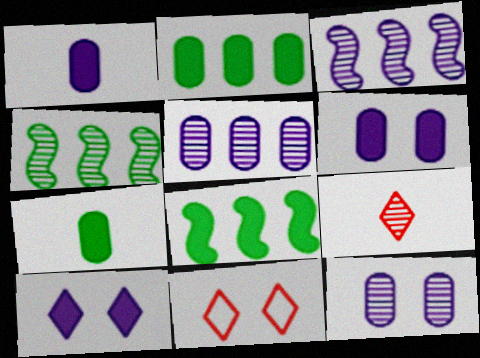[[1, 4, 11], 
[3, 7, 11], 
[4, 9, 12]]